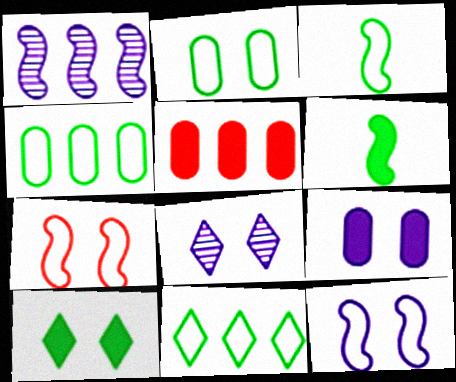[[1, 5, 11], 
[1, 6, 7], 
[2, 3, 11], 
[3, 5, 8], 
[8, 9, 12]]